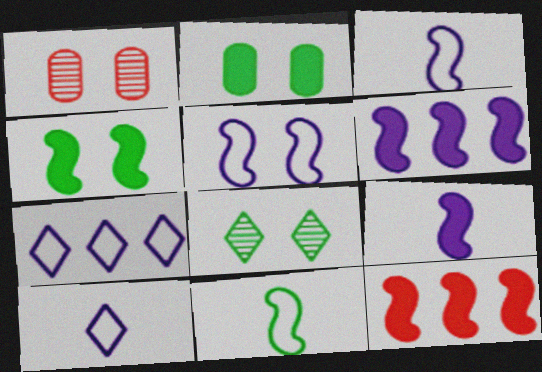[[4, 9, 12]]